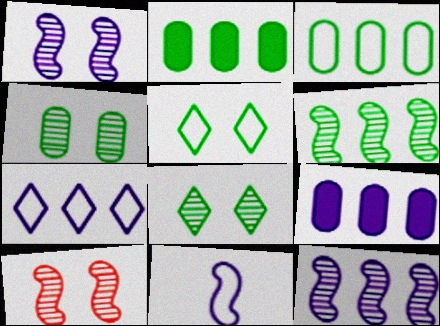[[7, 9, 12]]